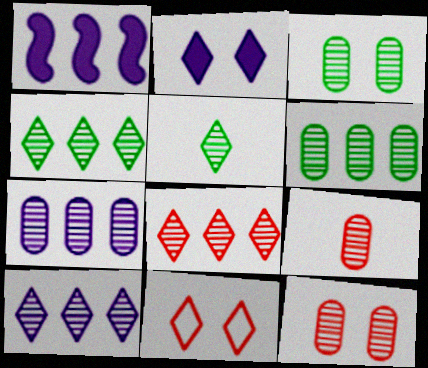[[3, 7, 9], 
[4, 8, 10]]